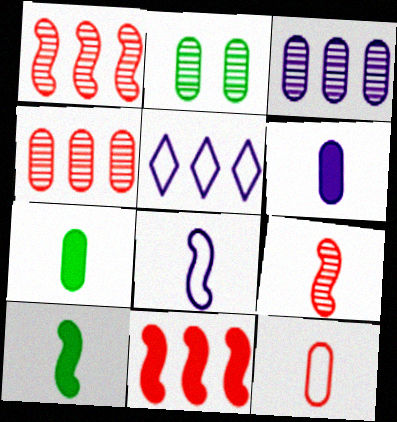[[8, 9, 10]]